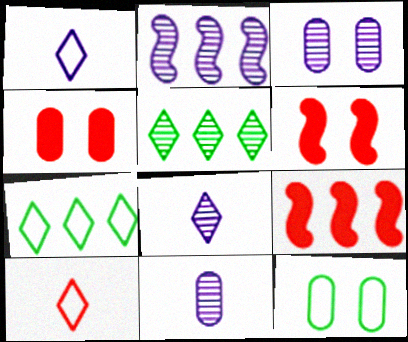[[2, 3, 8], 
[3, 4, 12], 
[6, 7, 11], 
[8, 9, 12]]